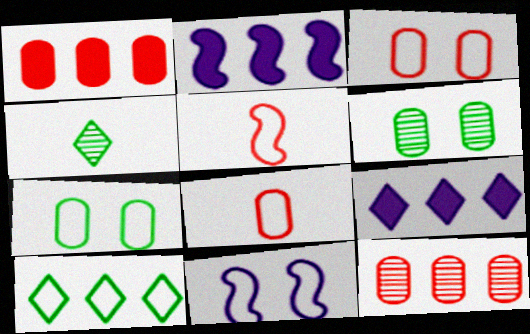[[1, 4, 11], 
[2, 3, 4], 
[2, 10, 12], 
[5, 6, 9], 
[8, 10, 11]]